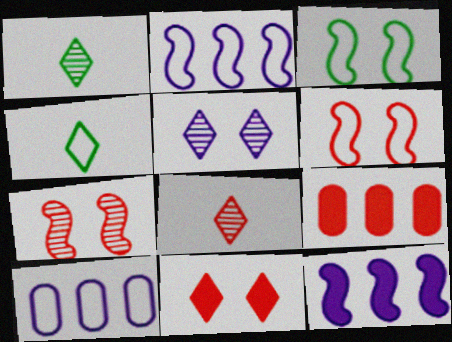[[4, 6, 10], 
[6, 8, 9]]